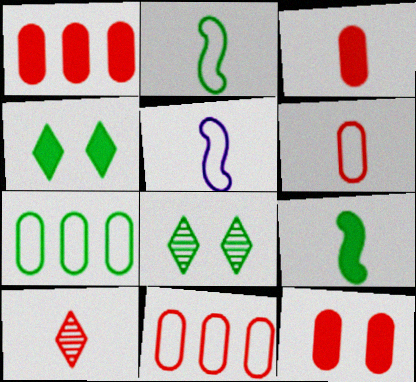[[1, 3, 12], 
[1, 5, 8], 
[7, 8, 9]]